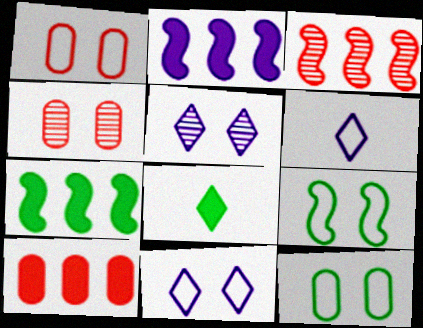[[1, 9, 11], 
[4, 6, 7]]